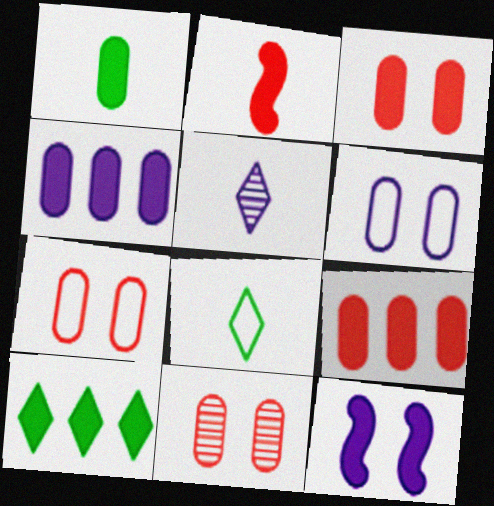[[1, 3, 4], 
[3, 7, 11]]